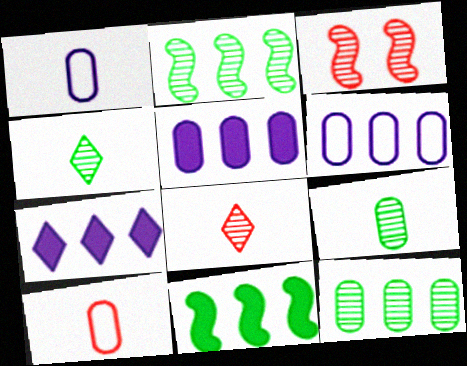[]